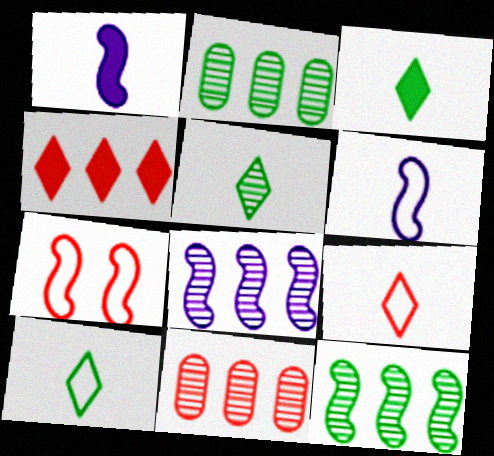[[1, 7, 12], 
[3, 5, 10]]